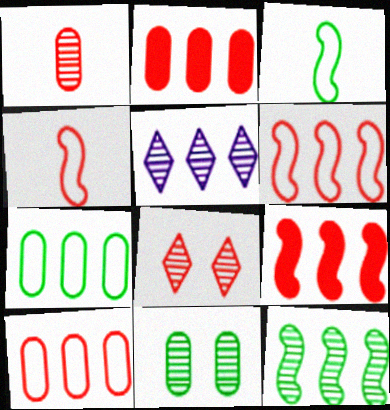[[2, 4, 8], 
[5, 7, 9]]